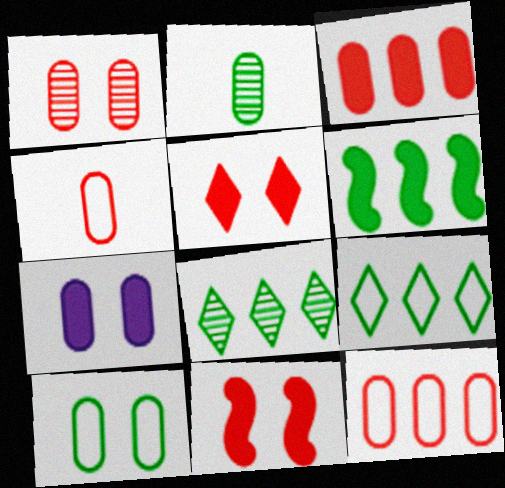[[1, 3, 4], 
[1, 7, 10], 
[2, 7, 12]]